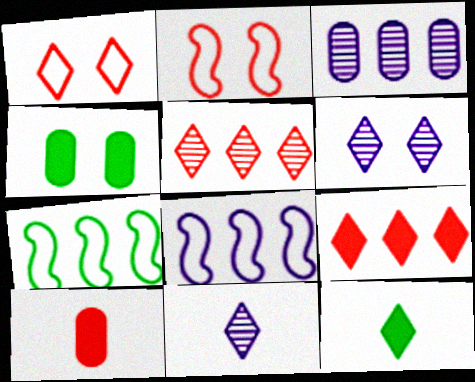[[2, 3, 12], 
[2, 4, 6], 
[2, 5, 10], 
[3, 7, 9], 
[6, 7, 10]]